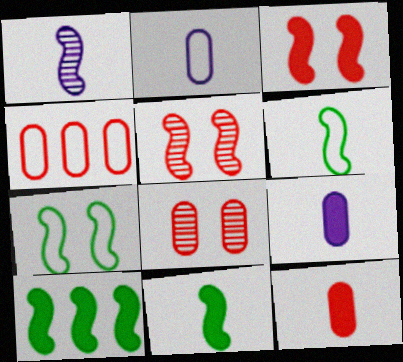[[4, 8, 12]]